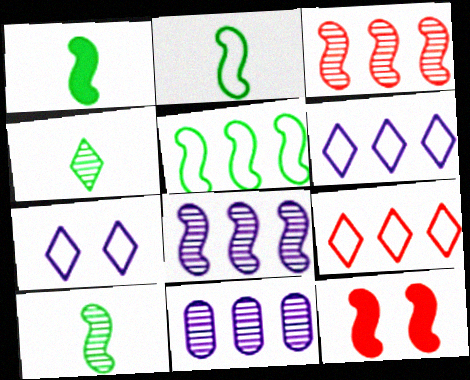[[1, 2, 10], 
[2, 8, 12]]